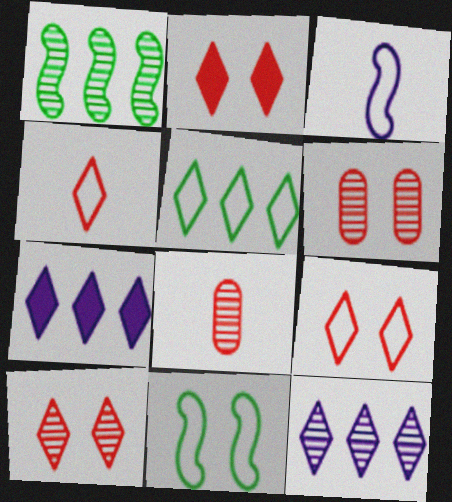[[2, 9, 10], 
[7, 8, 11]]